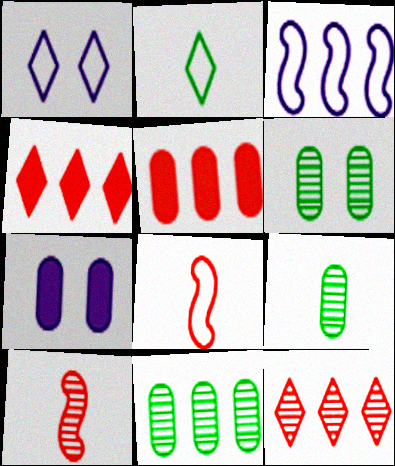[[3, 4, 11], 
[6, 9, 11]]